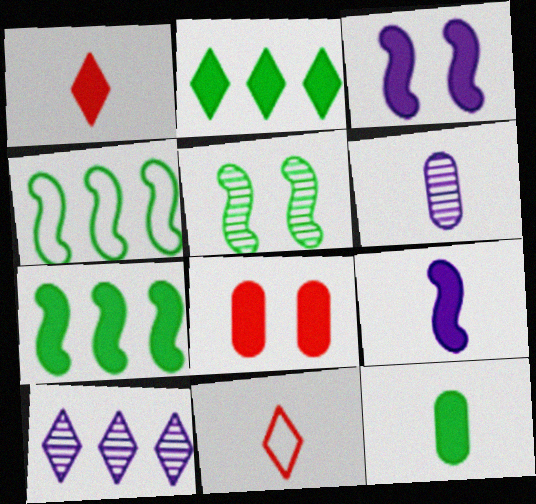[[1, 9, 12], 
[2, 8, 9]]